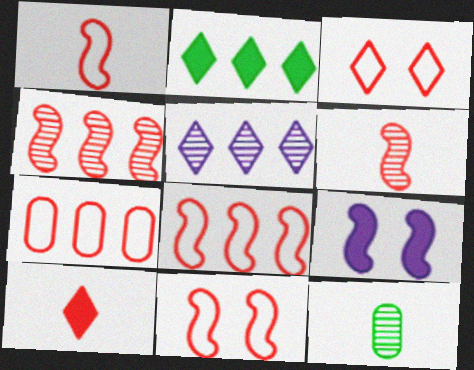[[1, 3, 7], 
[1, 8, 11]]